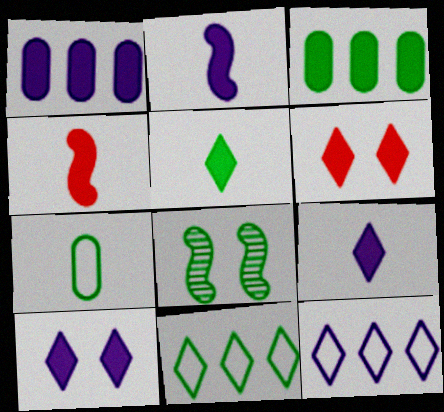[[1, 2, 10], 
[2, 3, 6], 
[3, 4, 10]]